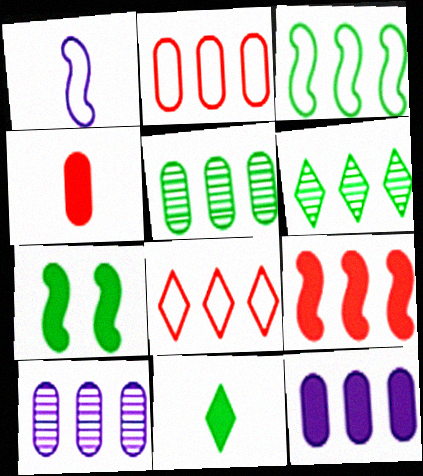[[2, 5, 12]]